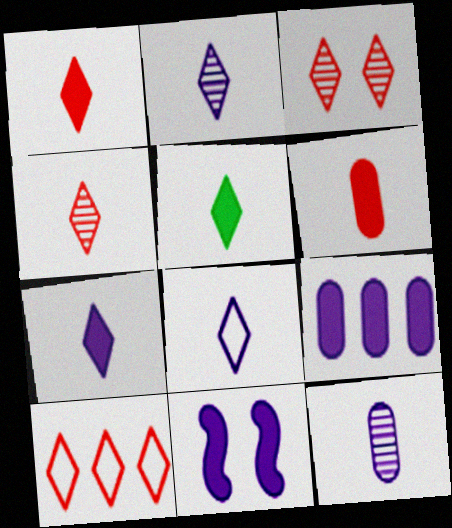[[1, 3, 10], 
[1, 5, 7], 
[2, 7, 8], 
[4, 5, 8], 
[7, 9, 11]]